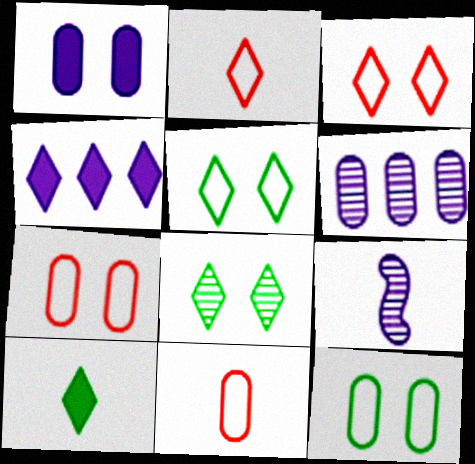[[2, 4, 8], 
[9, 10, 11]]